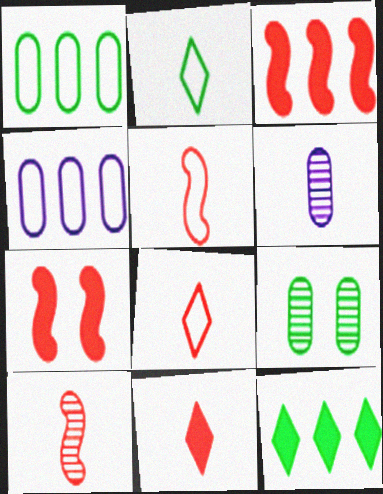[]